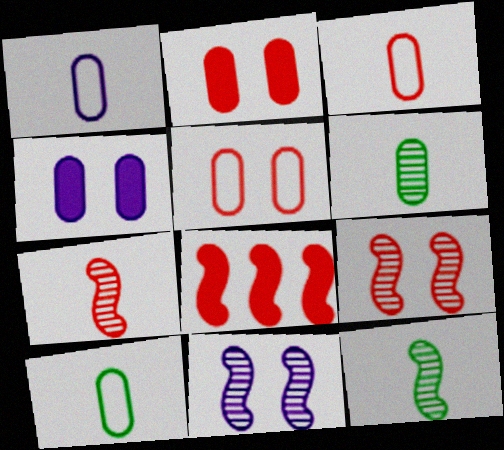[[1, 3, 10]]